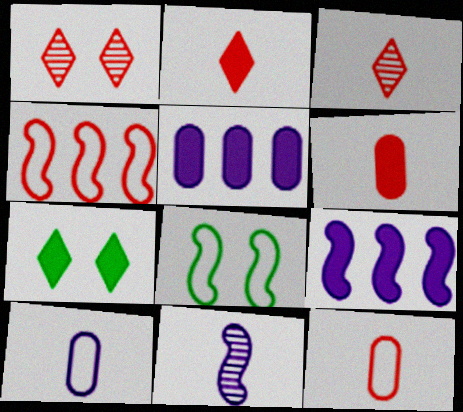[[1, 4, 6], 
[3, 5, 8], 
[6, 7, 9]]